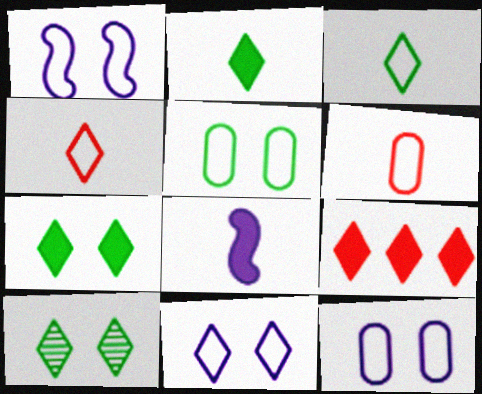[[1, 11, 12]]